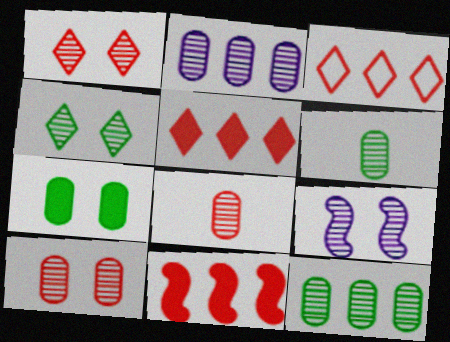[[2, 6, 10], 
[4, 9, 10]]